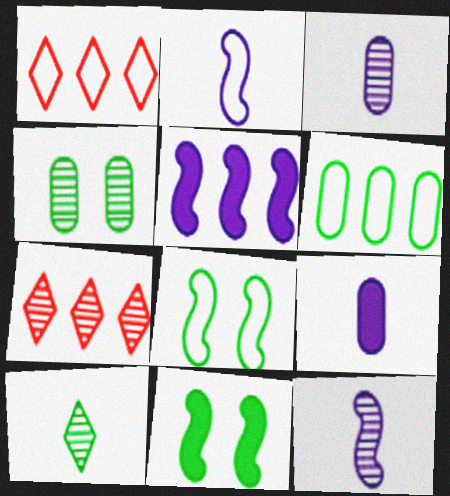[[1, 3, 11], 
[4, 7, 12], 
[5, 6, 7], 
[6, 10, 11], 
[7, 8, 9]]